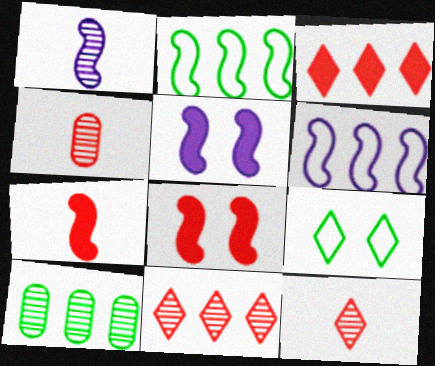[[1, 2, 8], 
[1, 5, 6], 
[3, 6, 10]]